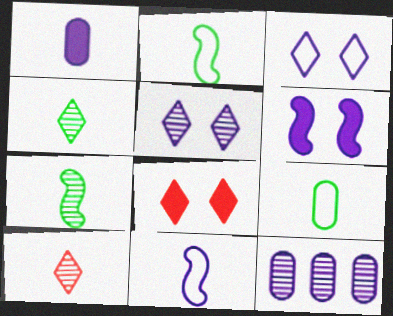[[1, 2, 10], 
[2, 8, 12]]